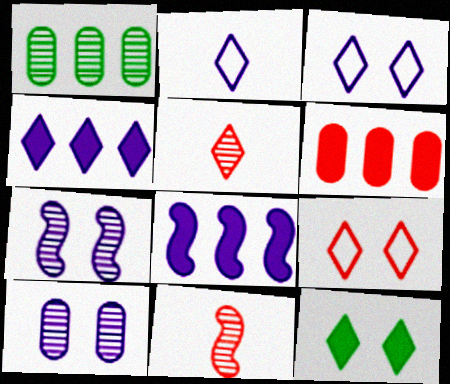[[1, 5, 7], 
[2, 8, 10], 
[6, 9, 11]]